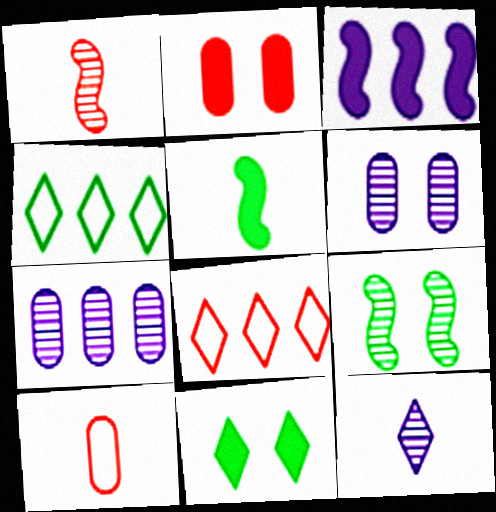[[1, 2, 8], 
[5, 6, 8], 
[5, 10, 12], 
[8, 11, 12]]